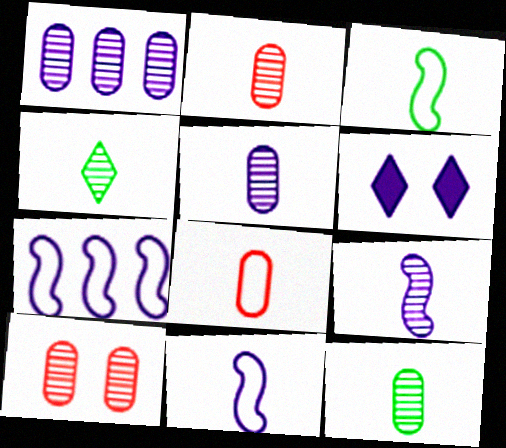[[1, 6, 11], 
[1, 10, 12], 
[2, 4, 9], 
[2, 5, 12], 
[5, 6, 7]]